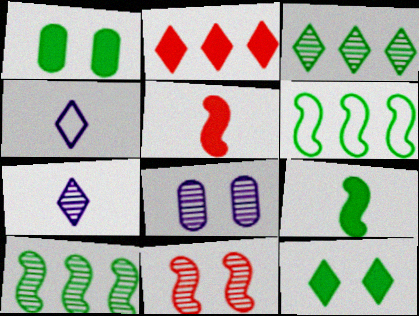[]